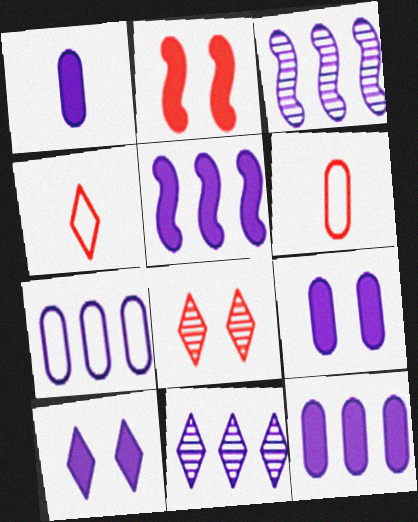[[1, 5, 10], 
[1, 9, 12], 
[5, 7, 11]]